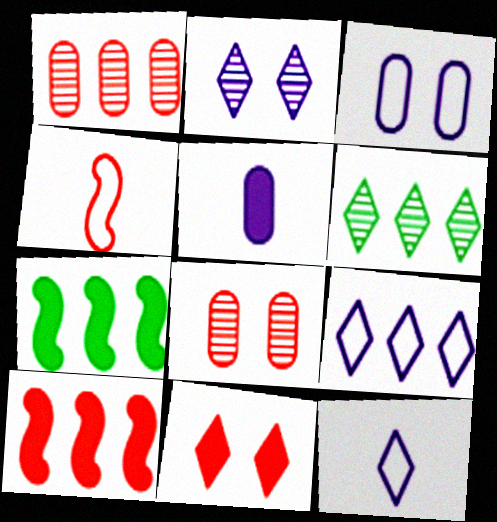[[1, 4, 11], 
[1, 7, 9], 
[5, 7, 11], 
[6, 11, 12], 
[7, 8, 12]]